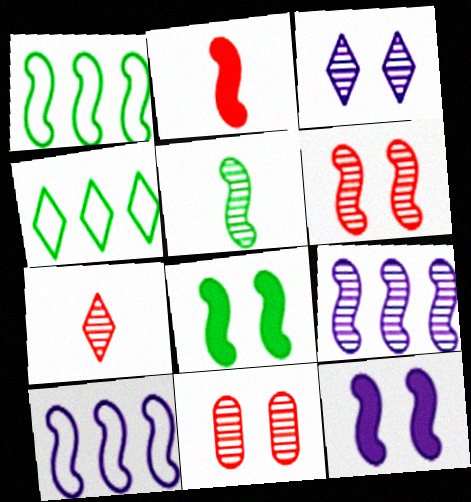[[1, 5, 8], 
[5, 6, 9]]